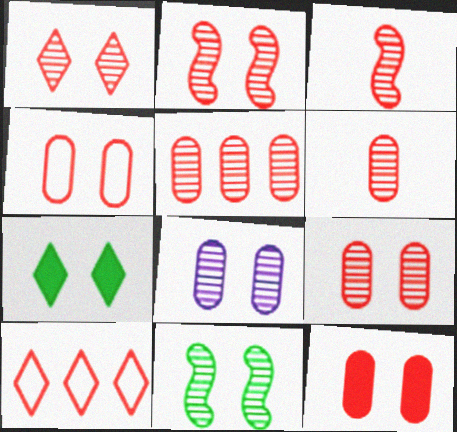[[1, 2, 9], 
[1, 3, 5], 
[1, 8, 11], 
[3, 10, 12], 
[4, 9, 12], 
[5, 6, 9]]